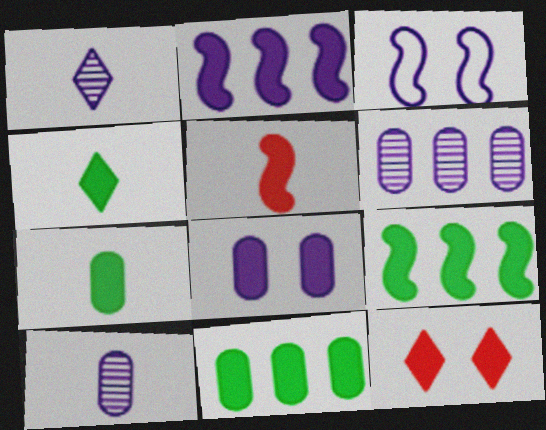[[2, 7, 12]]